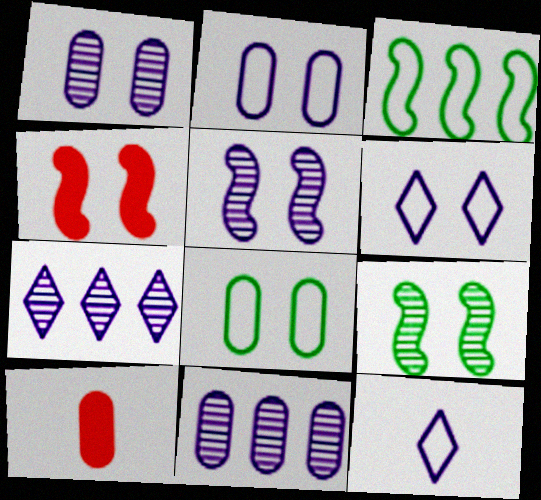[[8, 10, 11]]